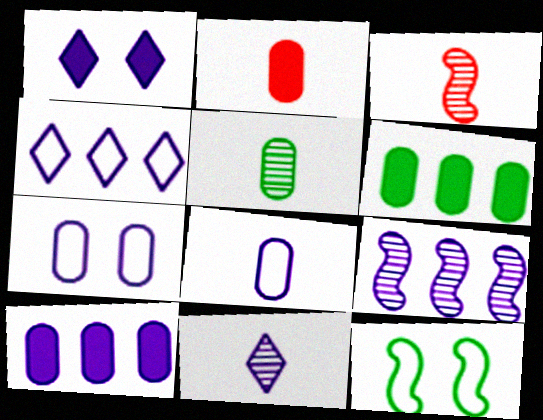[[1, 4, 11], 
[1, 8, 9], 
[2, 5, 8], 
[3, 5, 11], 
[4, 9, 10]]